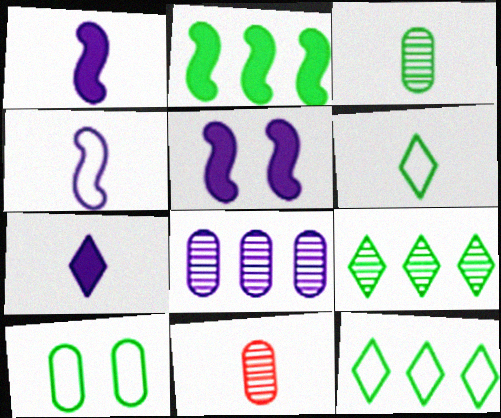[[1, 6, 11], 
[5, 11, 12]]